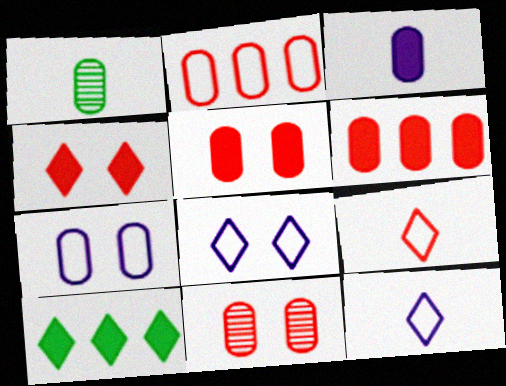[[1, 6, 7]]